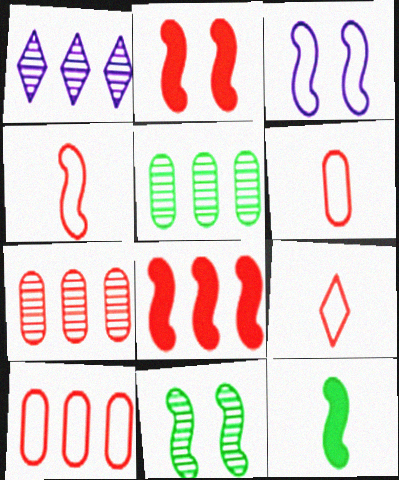[[2, 3, 11], 
[2, 7, 9], 
[4, 6, 9]]